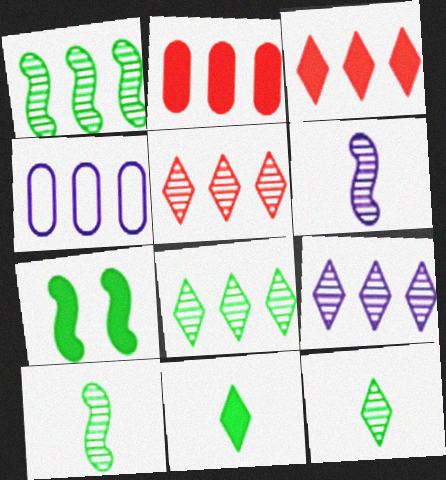[[1, 3, 4], 
[5, 8, 9]]